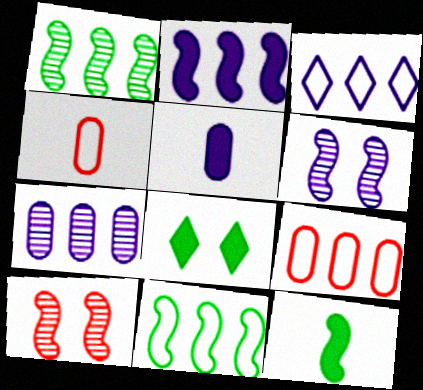[[2, 3, 7], 
[3, 5, 6], 
[3, 9, 11]]